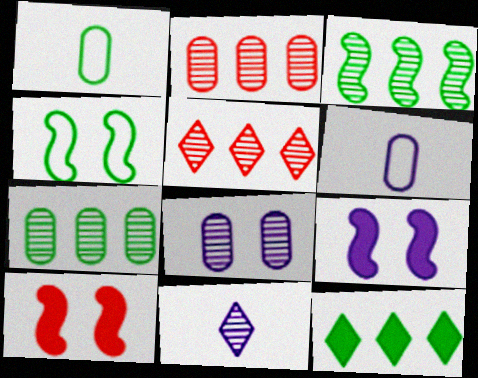[[1, 5, 9]]